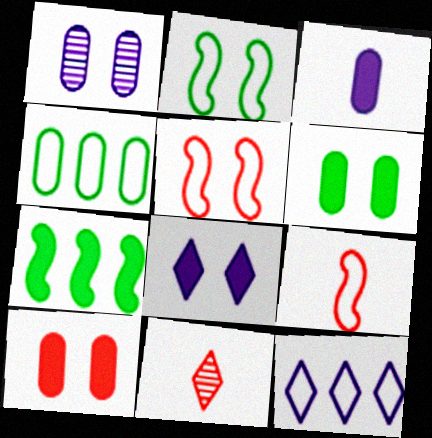[]